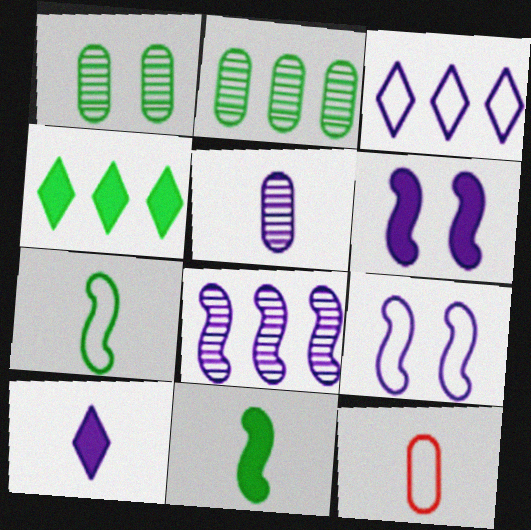[[1, 4, 7], 
[3, 5, 6]]